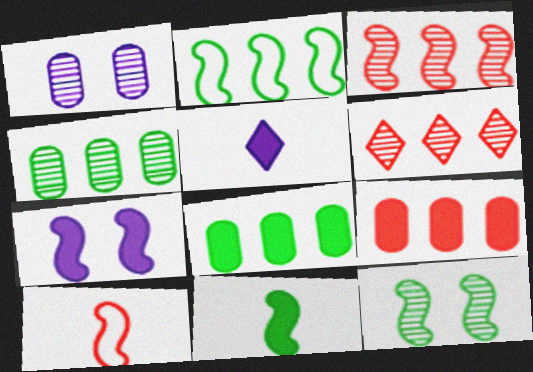[[2, 11, 12]]